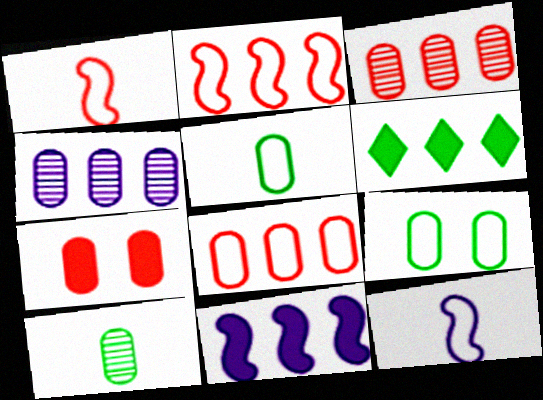[[2, 4, 6], 
[4, 5, 7]]